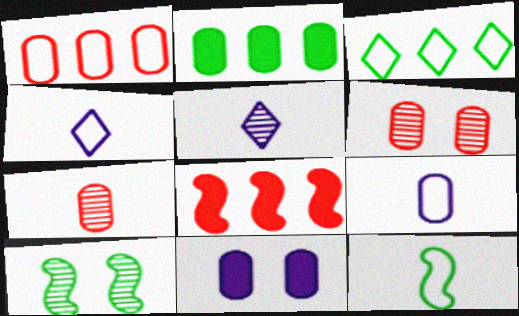[[2, 6, 9]]